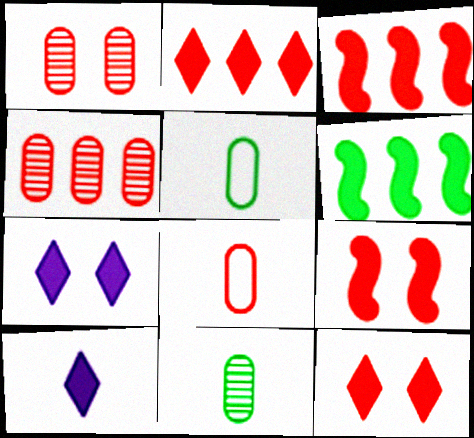[]